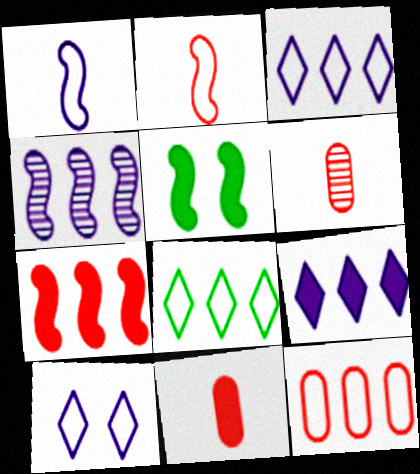[[2, 4, 5], 
[3, 5, 6], 
[5, 9, 11]]